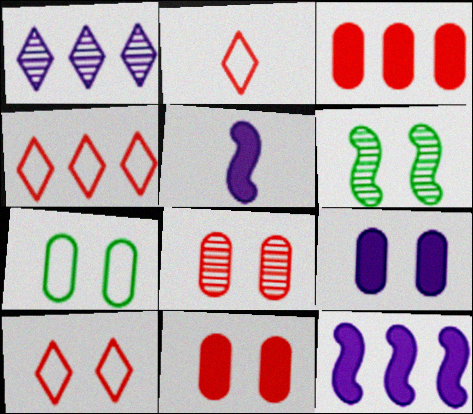[[2, 4, 10], 
[6, 9, 10], 
[7, 8, 9]]